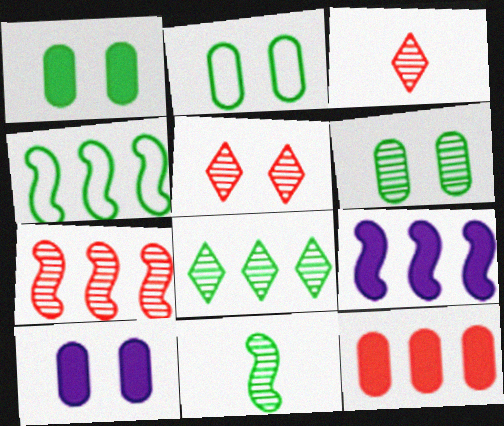[[1, 2, 6], 
[2, 3, 9], 
[3, 4, 10], 
[4, 7, 9], 
[6, 8, 11]]